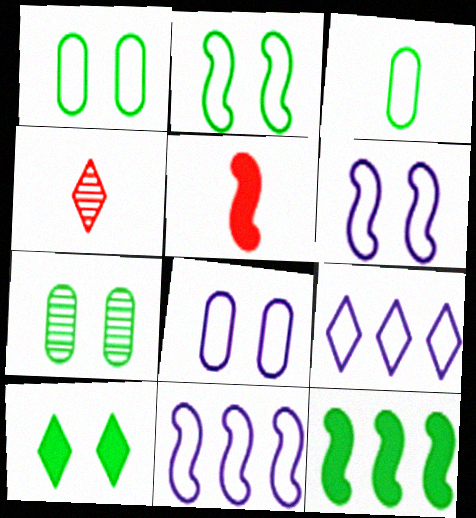[[2, 7, 10], 
[4, 8, 12], 
[4, 9, 10], 
[5, 7, 9]]